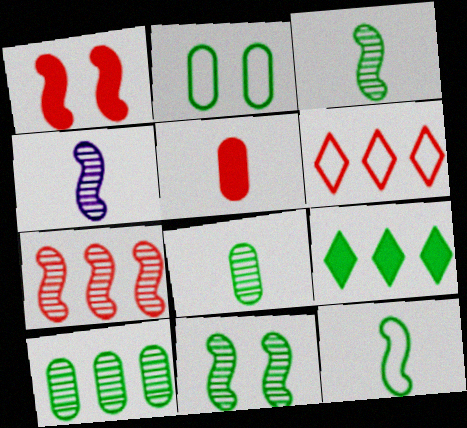[[2, 3, 9], 
[4, 7, 11]]